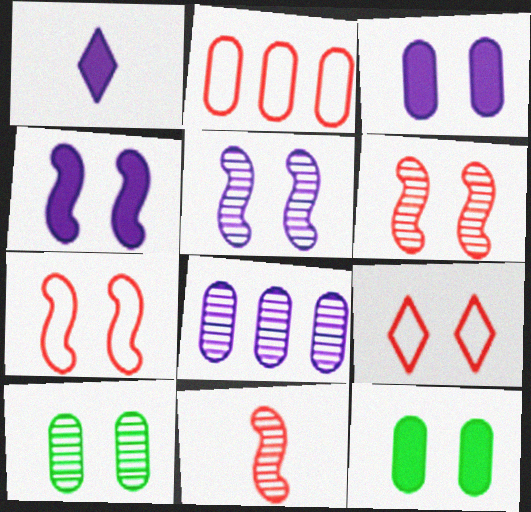[[4, 9, 10], 
[5, 9, 12]]